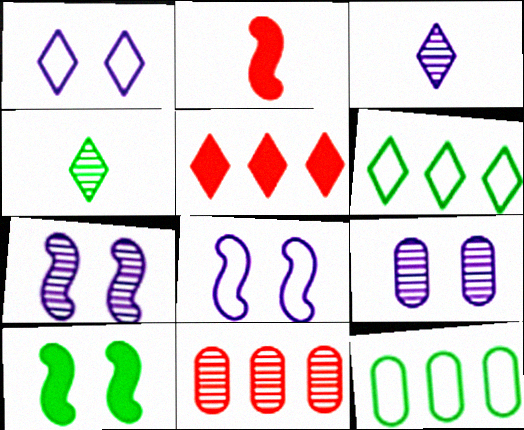[[1, 4, 5], 
[2, 6, 9], 
[4, 7, 11], 
[4, 10, 12]]